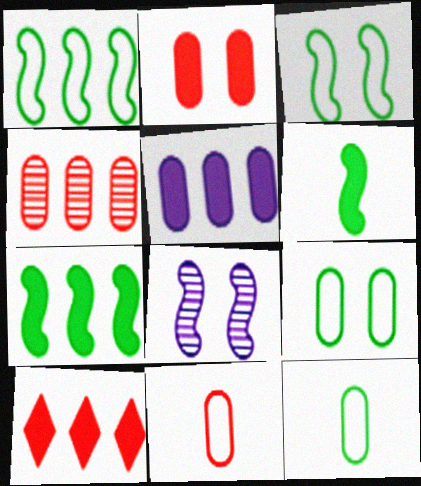[[2, 4, 11], 
[5, 7, 10], 
[8, 10, 12]]